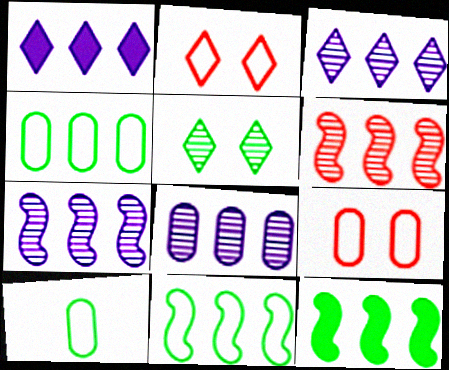[[1, 4, 6], 
[3, 7, 8], 
[5, 10, 12]]